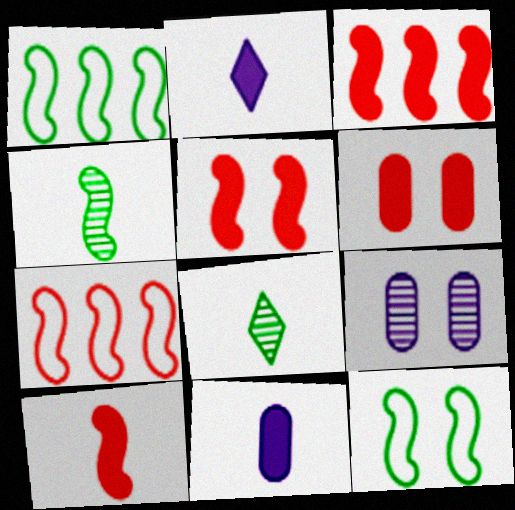[[3, 5, 10]]